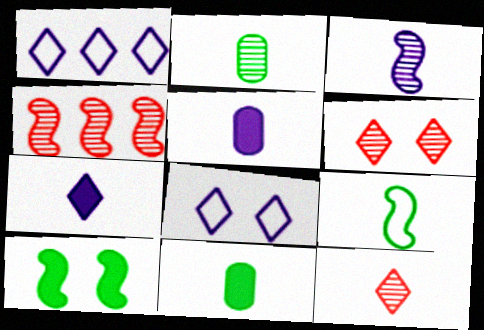[[2, 3, 12], 
[4, 8, 11], 
[5, 9, 12]]